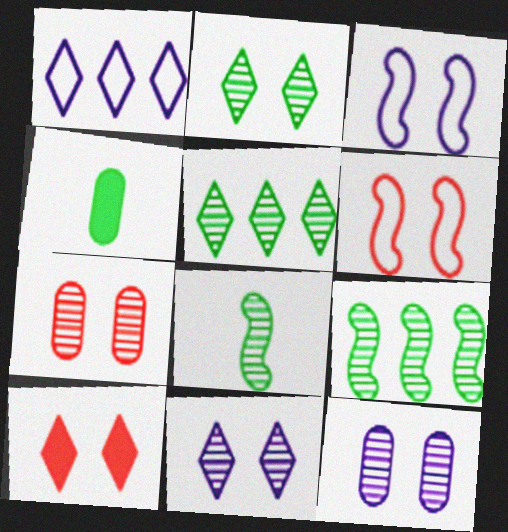[[6, 7, 10]]